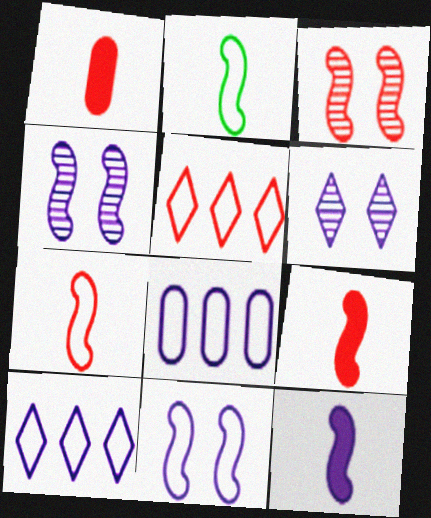[[1, 3, 5], 
[6, 8, 12]]